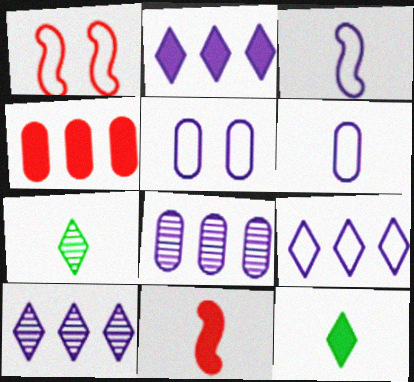[[1, 8, 12], 
[2, 9, 10], 
[3, 5, 9], 
[6, 7, 11]]